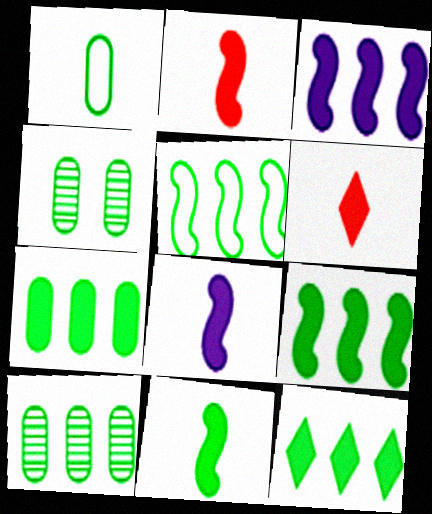[[1, 4, 7], 
[2, 8, 11], 
[5, 10, 12], 
[7, 9, 12]]